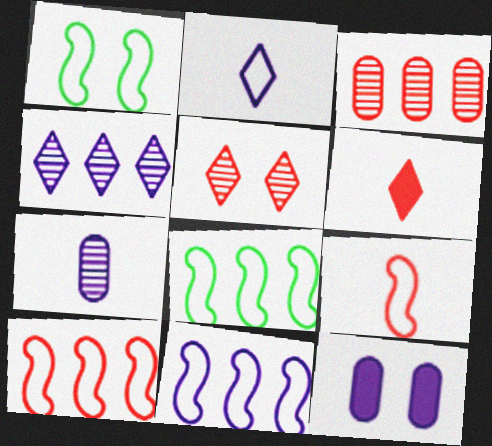[[1, 5, 12], 
[1, 9, 11], 
[8, 10, 11]]